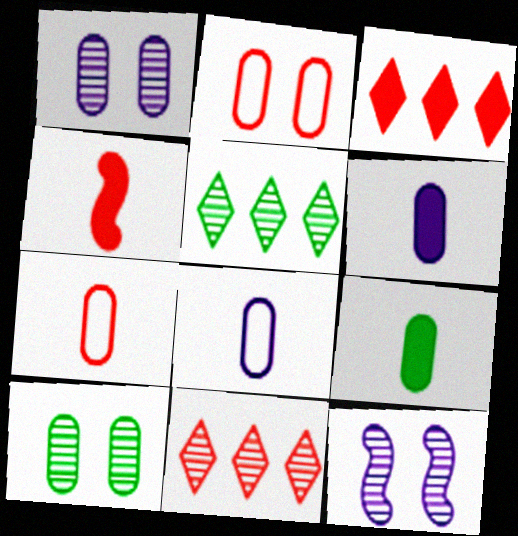[[2, 4, 11]]